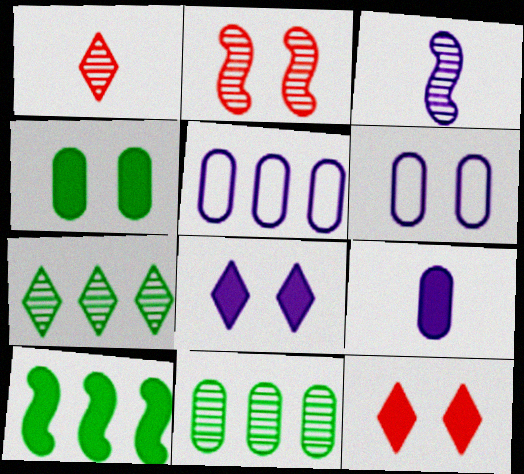[[1, 6, 10], 
[3, 5, 8], 
[9, 10, 12]]